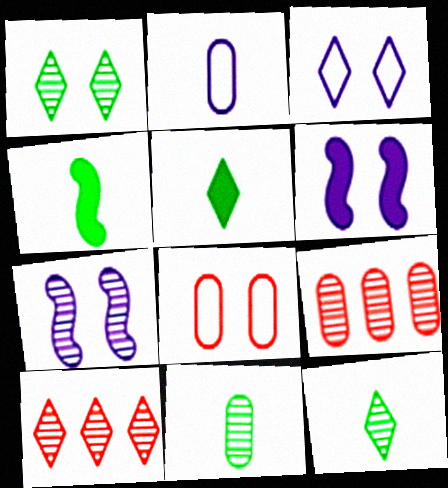[[1, 6, 8], 
[3, 4, 9], 
[3, 5, 10], 
[7, 9, 12], 
[7, 10, 11]]